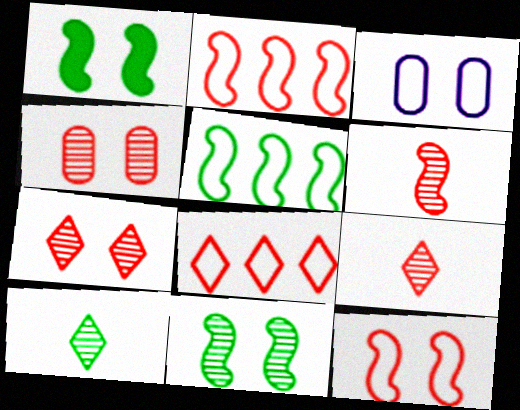[[1, 3, 7]]